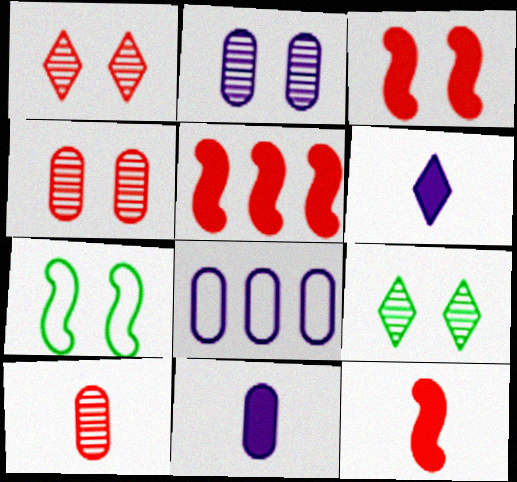[[2, 8, 11], 
[3, 5, 12], 
[8, 9, 12]]